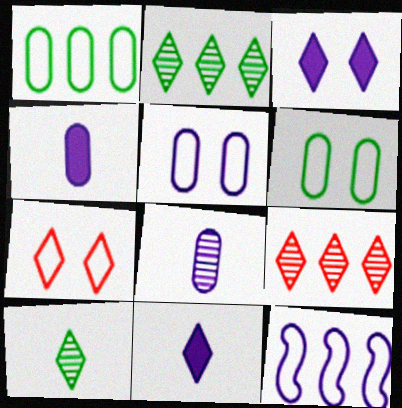[[2, 7, 11], 
[3, 8, 12]]